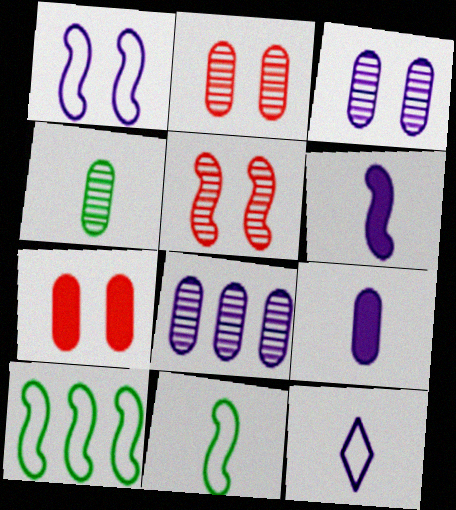[[2, 4, 8], 
[5, 6, 10]]